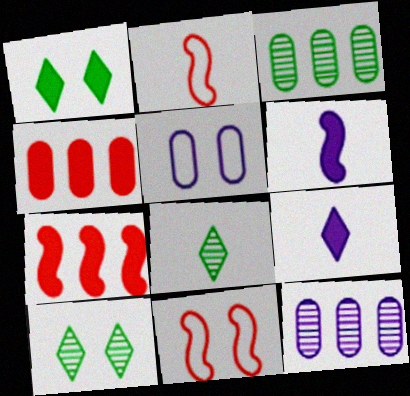[[1, 2, 12], 
[1, 4, 6], 
[3, 9, 11], 
[5, 7, 8]]